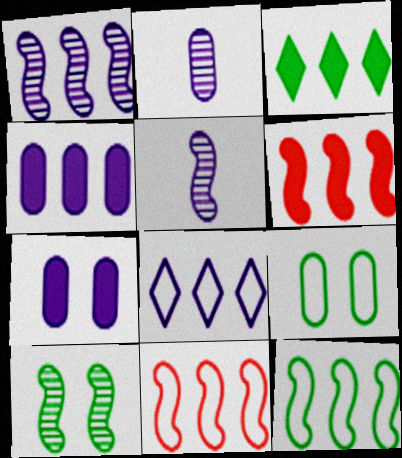[[1, 4, 8], 
[1, 6, 12], 
[3, 4, 6], 
[5, 7, 8]]